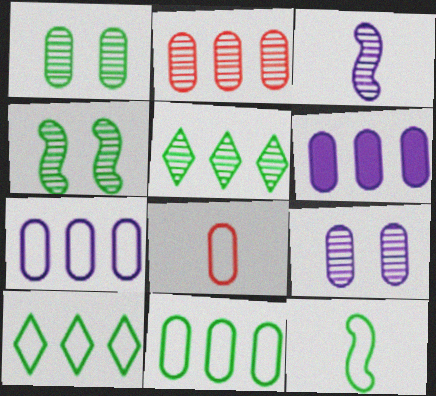[[1, 6, 8], 
[2, 6, 11]]